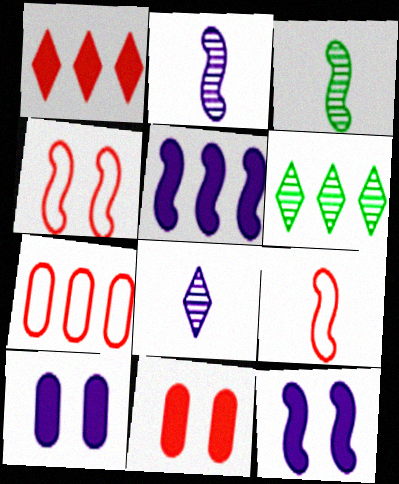[[3, 4, 5], 
[5, 6, 7], 
[6, 9, 10]]